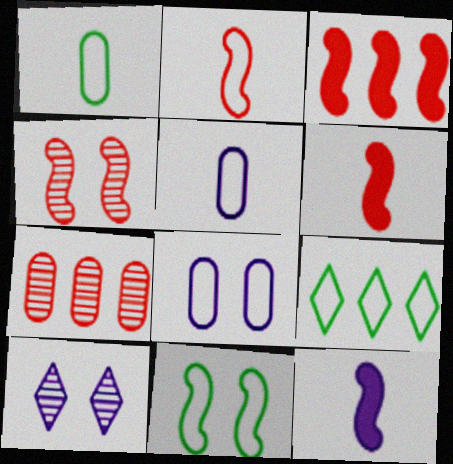[[1, 3, 10], 
[1, 9, 11], 
[2, 3, 4], 
[2, 8, 9]]